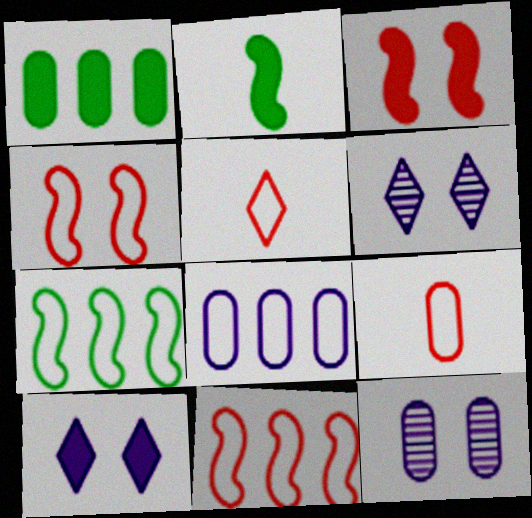[[1, 9, 12]]